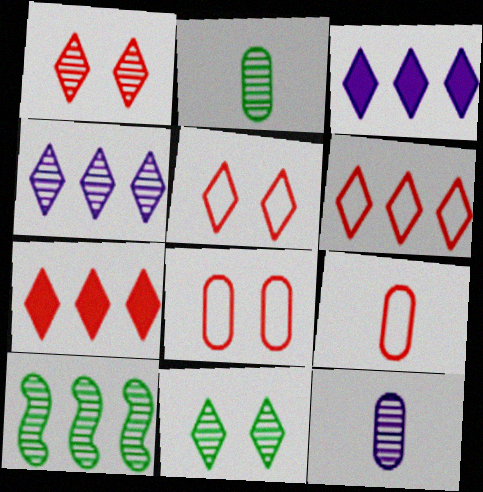[[1, 10, 12], 
[2, 10, 11]]